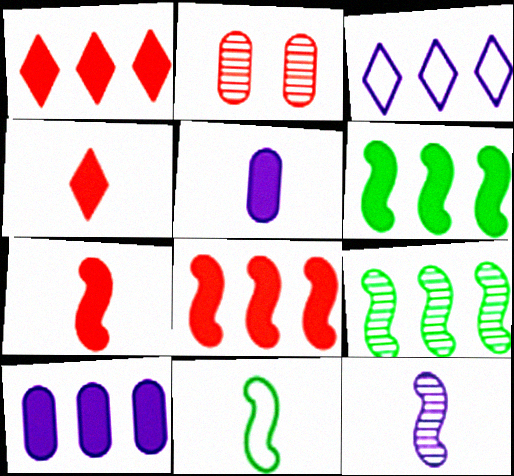[[1, 6, 10], 
[7, 11, 12]]